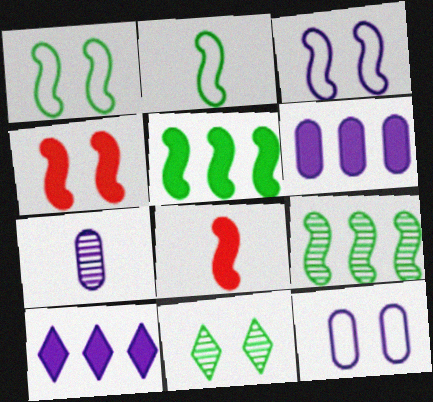[[3, 7, 10], 
[3, 8, 9], 
[4, 11, 12], 
[6, 7, 12]]